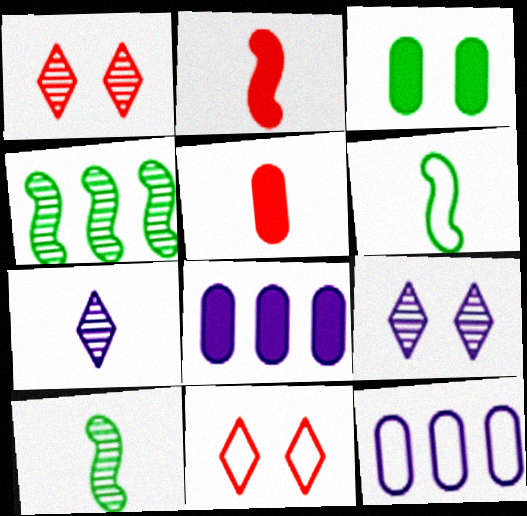[[1, 6, 8], 
[3, 5, 8], 
[5, 6, 7], 
[6, 11, 12], 
[8, 10, 11]]